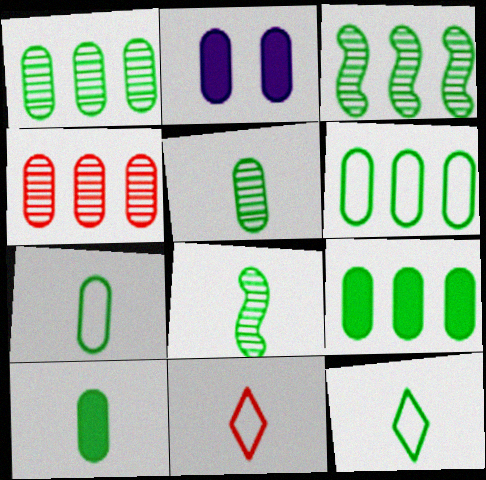[[1, 6, 9], 
[2, 3, 11], 
[2, 4, 7], 
[5, 7, 10], 
[8, 10, 12]]